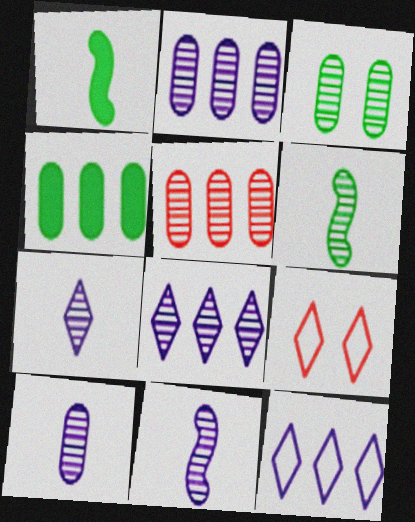[[1, 2, 9], 
[3, 5, 10], 
[4, 9, 11], 
[7, 10, 11]]